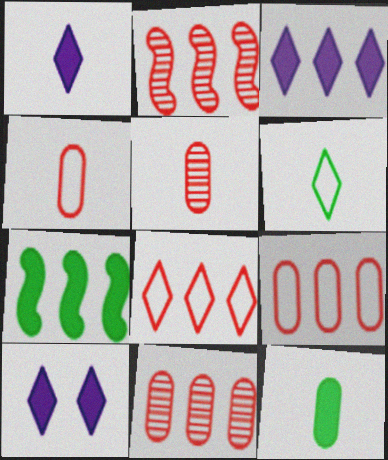[[1, 3, 10]]